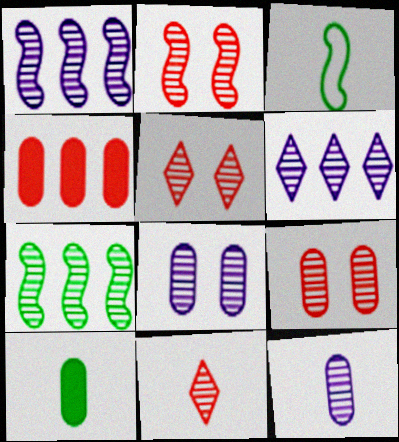[[2, 5, 9], 
[5, 7, 12], 
[7, 8, 11]]